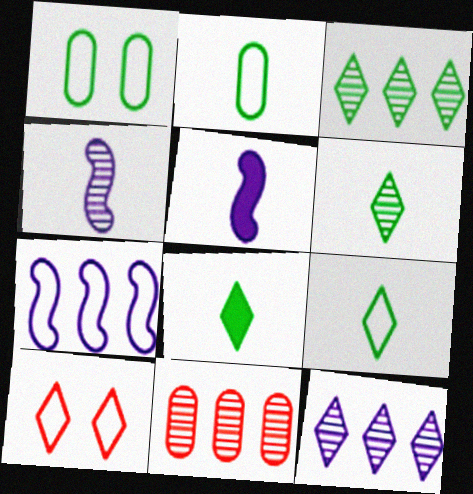[[2, 7, 10], 
[6, 8, 9], 
[8, 10, 12]]